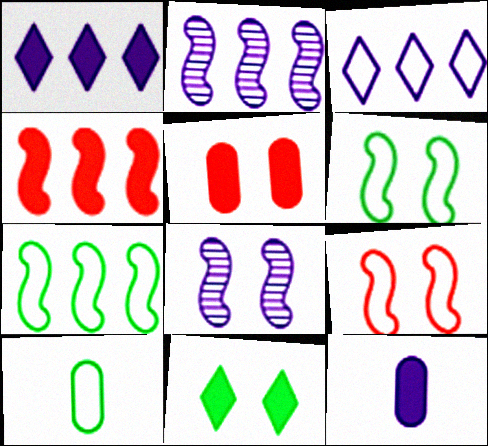[[2, 4, 7], 
[3, 8, 12], 
[3, 9, 10], 
[4, 11, 12]]